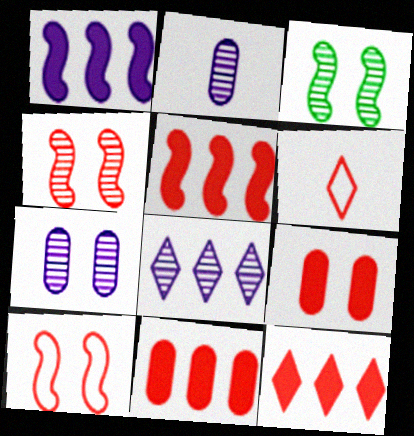[[4, 6, 11], 
[5, 11, 12]]